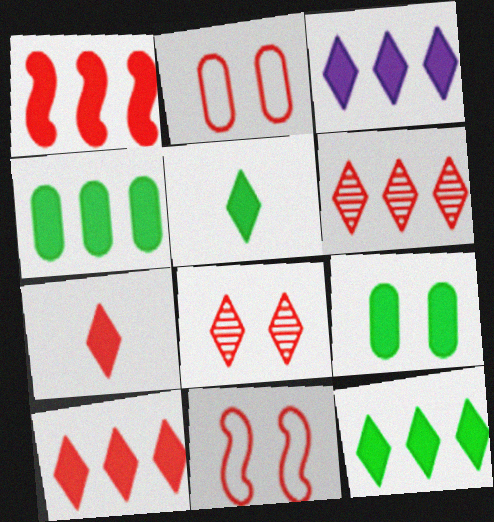[[1, 3, 4], 
[3, 10, 12]]